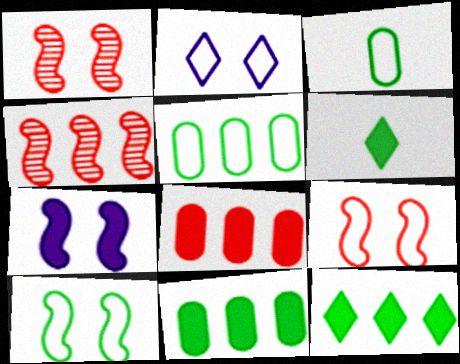[[1, 7, 10], 
[6, 7, 8]]